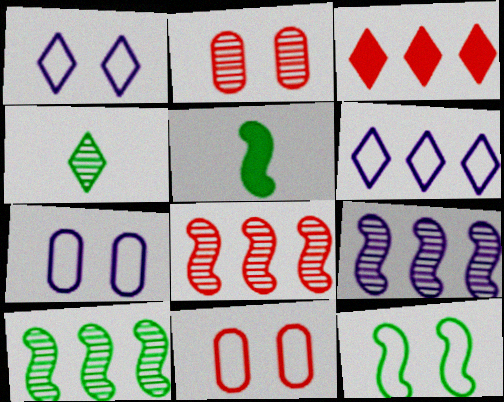[[1, 3, 4], 
[1, 11, 12], 
[2, 4, 9], 
[2, 5, 6], 
[5, 10, 12], 
[8, 9, 10]]